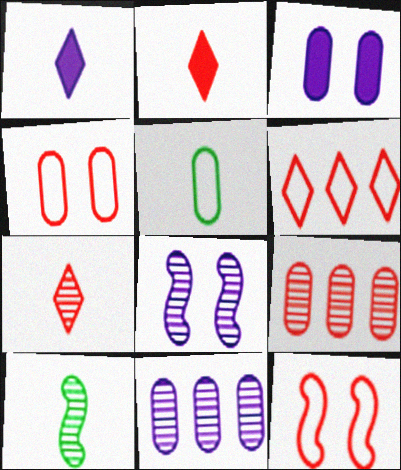[[2, 9, 12], 
[3, 5, 9], 
[3, 6, 10]]